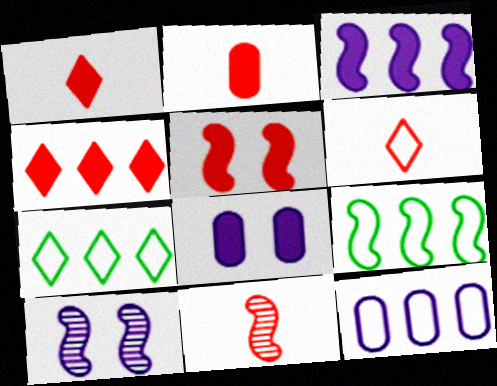[[2, 4, 5], 
[2, 6, 11], 
[2, 7, 10], 
[7, 8, 11]]